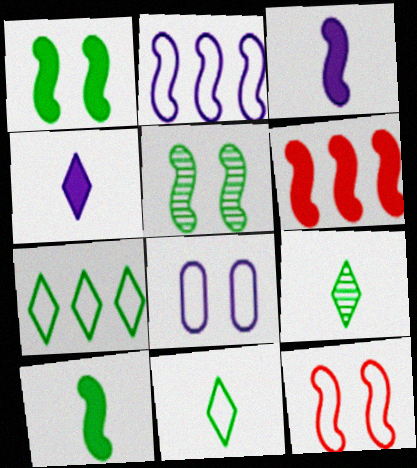[[1, 3, 6], 
[6, 8, 9]]